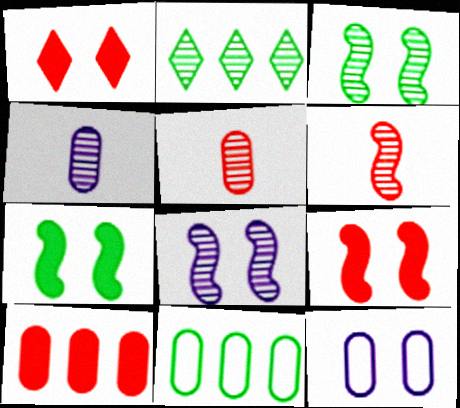[[1, 3, 12], 
[2, 5, 8]]